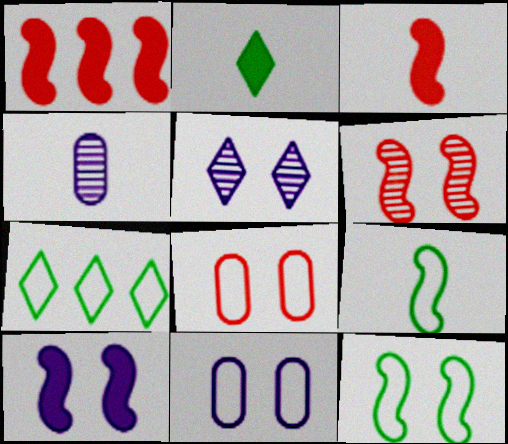[[5, 10, 11], 
[6, 10, 12]]